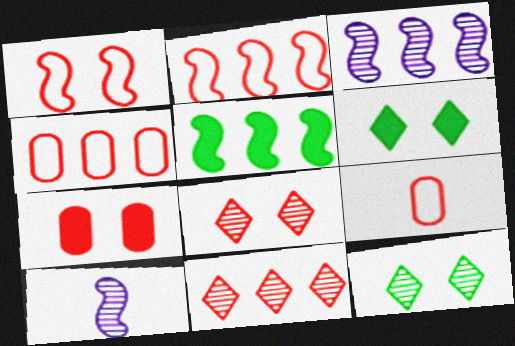[[1, 5, 10], 
[1, 7, 8], 
[2, 3, 5], 
[3, 6, 9], 
[4, 6, 10]]